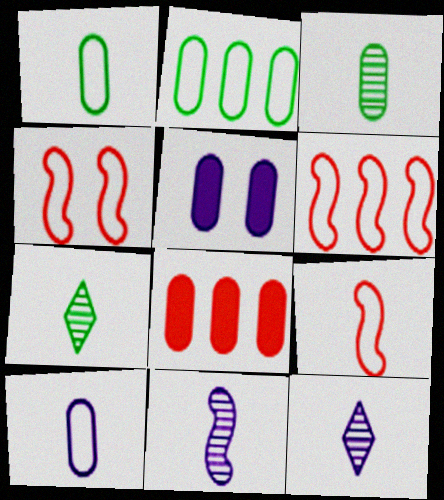[[4, 6, 9], 
[5, 6, 7]]